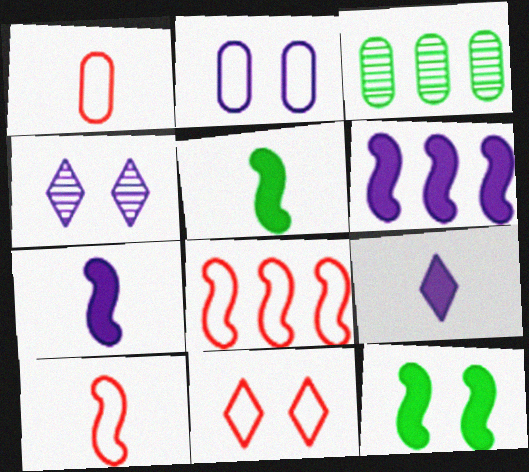[[1, 8, 11], 
[3, 7, 11]]